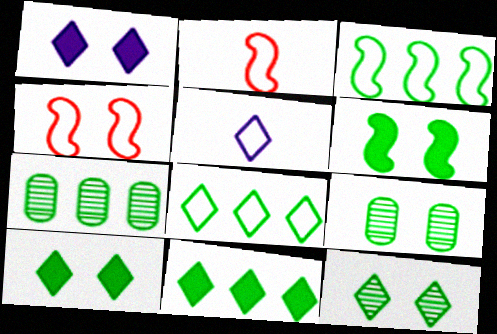[[1, 2, 7], 
[1, 4, 9], 
[3, 7, 11]]